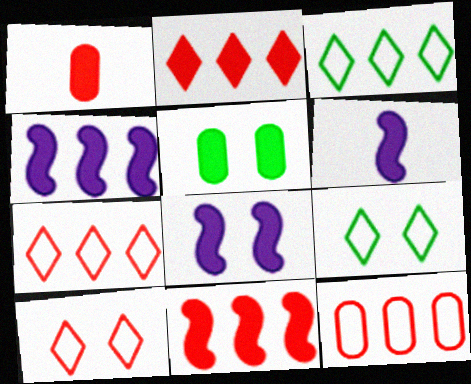[[2, 5, 6], 
[4, 6, 8]]